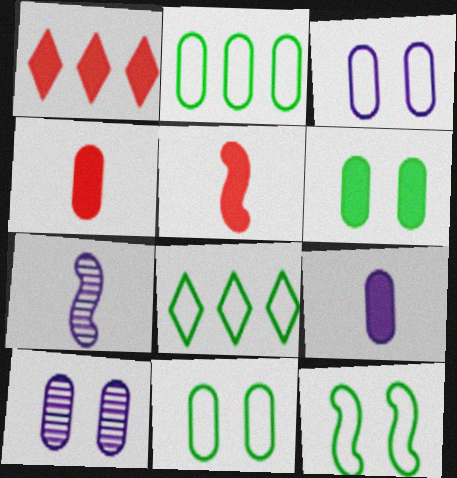[[1, 7, 11], 
[2, 4, 10], 
[5, 8, 10]]